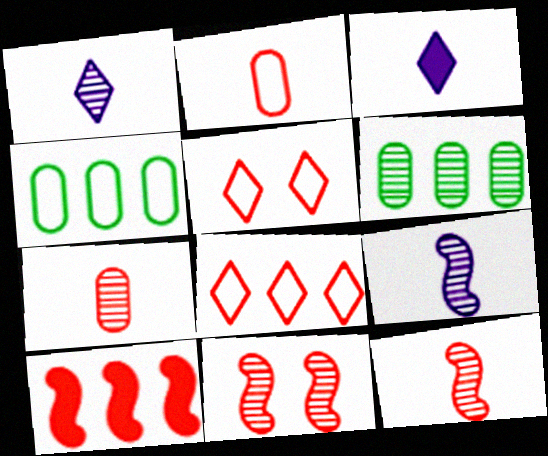[[1, 6, 11], 
[3, 4, 11], 
[5, 7, 10]]